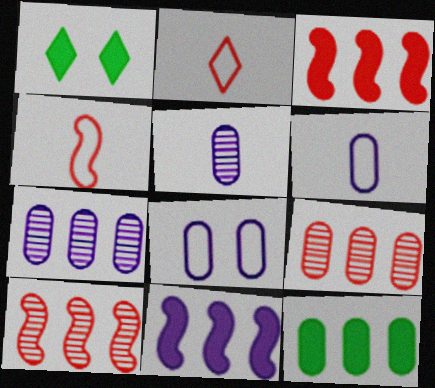[[1, 4, 7], 
[1, 6, 10]]